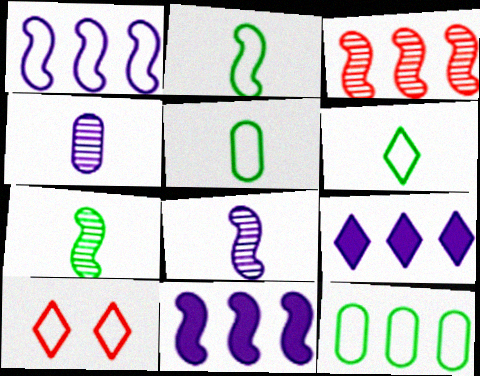[[1, 5, 10], 
[2, 5, 6], 
[3, 9, 12]]